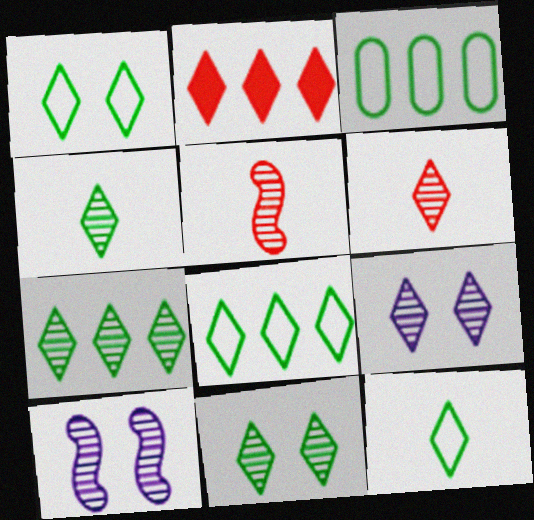[[1, 8, 12], 
[2, 9, 12], 
[4, 7, 11], 
[6, 7, 9]]